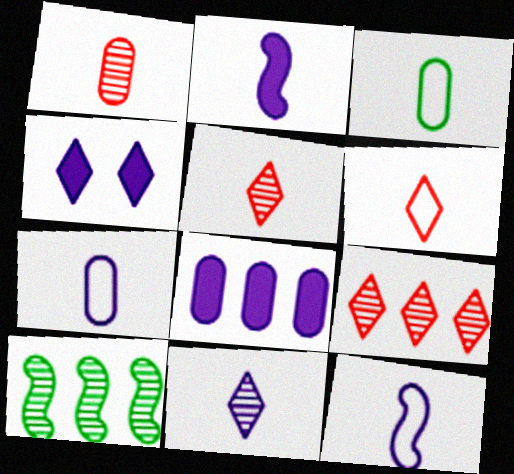[[2, 3, 5], 
[2, 4, 8], 
[2, 7, 11], 
[3, 6, 12]]